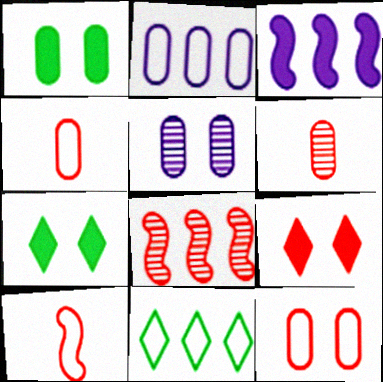[[1, 2, 6], 
[1, 5, 12], 
[4, 8, 9]]